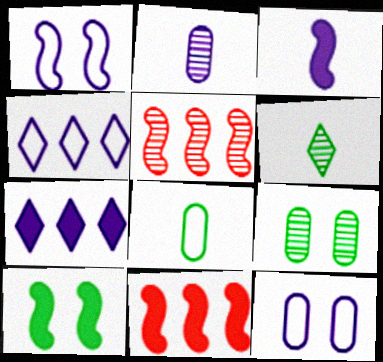[[1, 2, 7], 
[3, 10, 11], 
[6, 11, 12]]